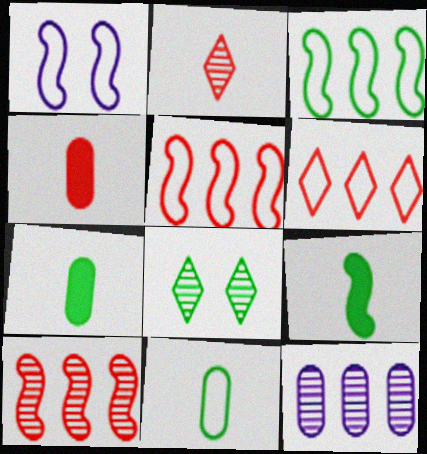[[1, 6, 11], 
[1, 9, 10], 
[3, 7, 8]]